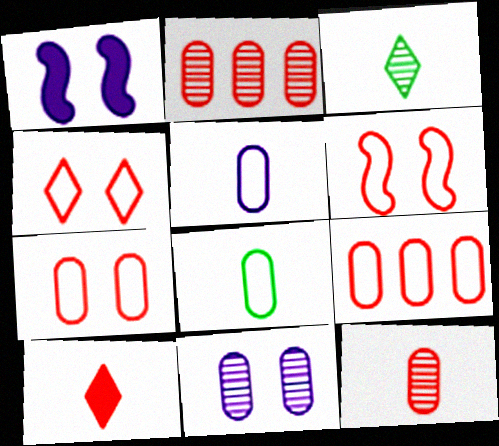[[1, 3, 9], 
[2, 6, 10], 
[4, 6, 7]]